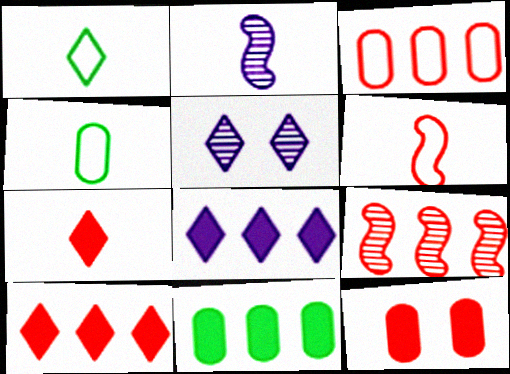[[1, 5, 10], 
[2, 4, 7], 
[3, 9, 10], 
[5, 6, 11]]